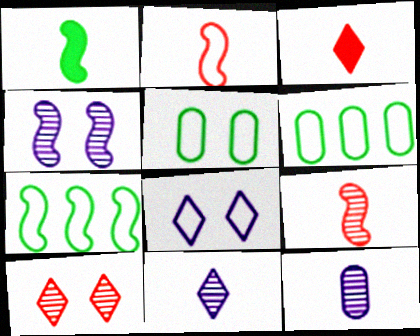[[2, 6, 8], 
[3, 4, 6]]